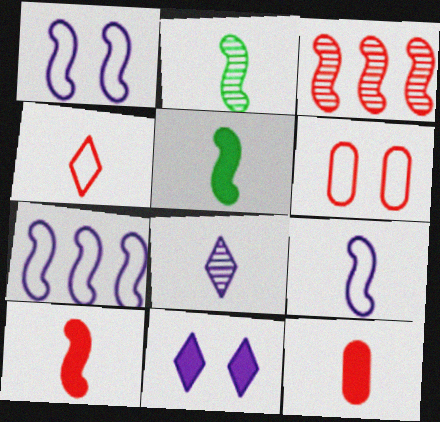[[1, 3, 5], 
[1, 7, 9], 
[2, 9, 10]]